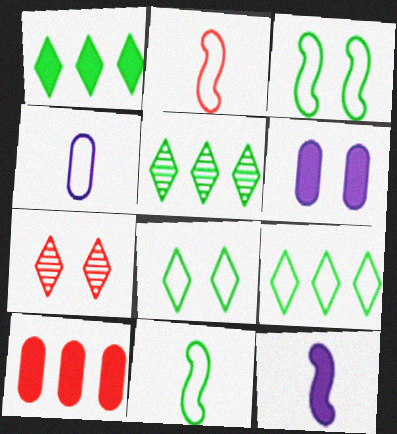[[1, 5, 9], 
[2, 5, 6], 
[2, 7, 10], 
[3, 6, 7]]